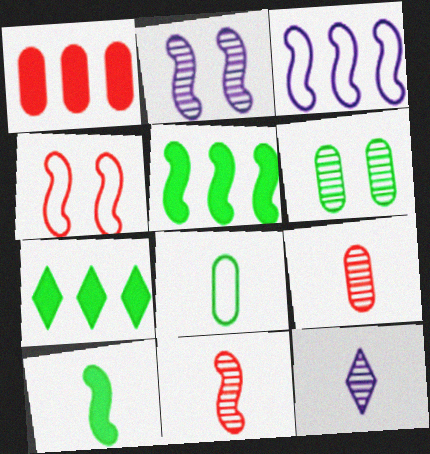[]